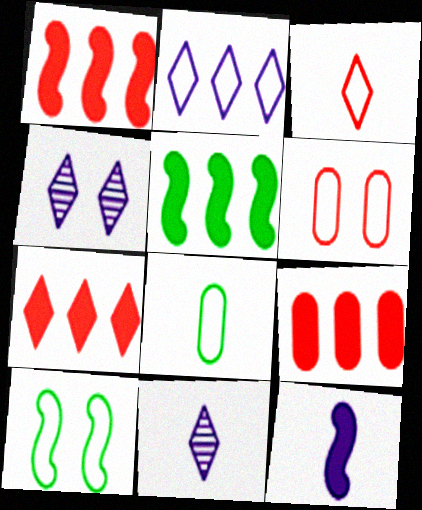[[1, 4, 8], 
[1, 7, 9], 
[5, 6, 11], 
[9, 10, 11]]